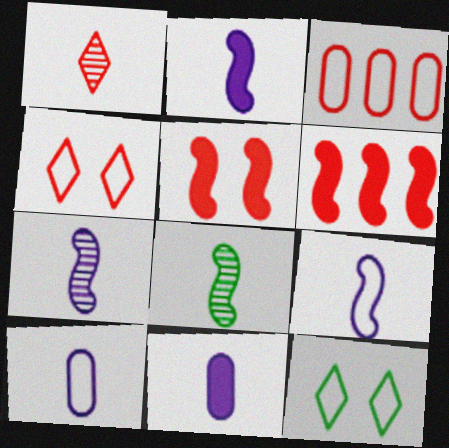[[1, 3, 5], 
[2, 7, 9], 
[3, 9, 12]]